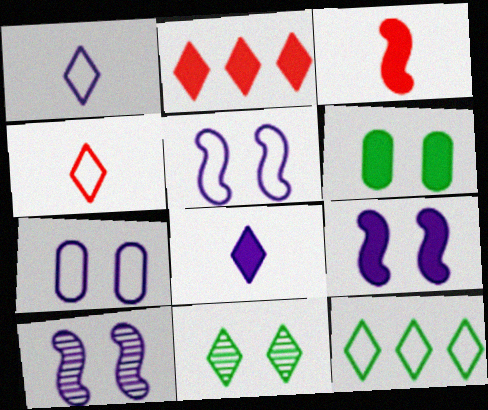[[1, 2, 11], 
[5, 9, 10]]